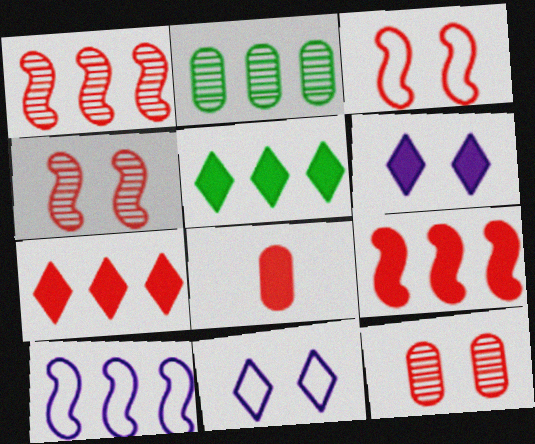[[2, 7, 10]]